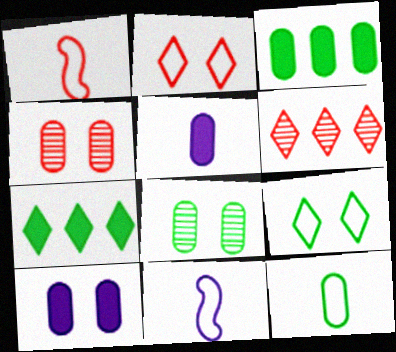[[3, 8, 12], 
[4, 7, 11]]